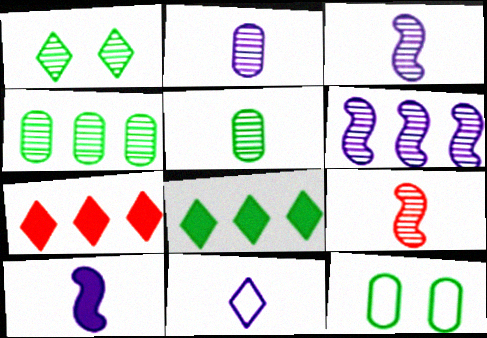[[1, 7, 11], 
[2, 10, 11], 
[3, 7, 12]]